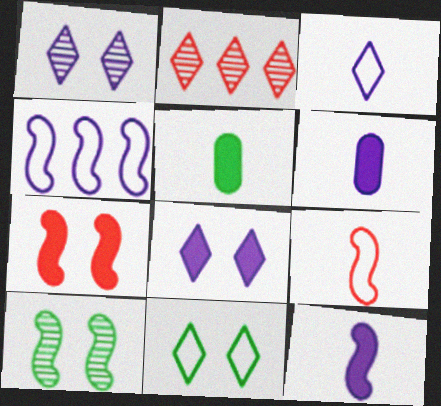[[1, 4, 6]]